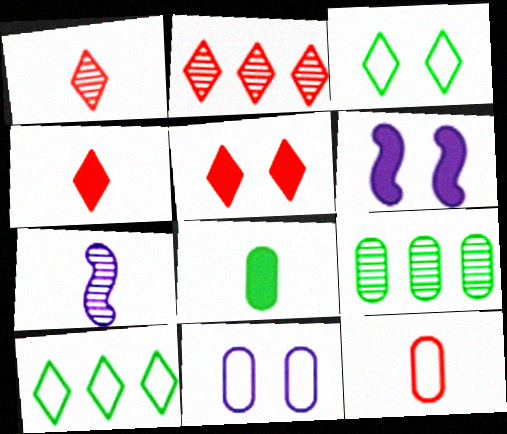[]